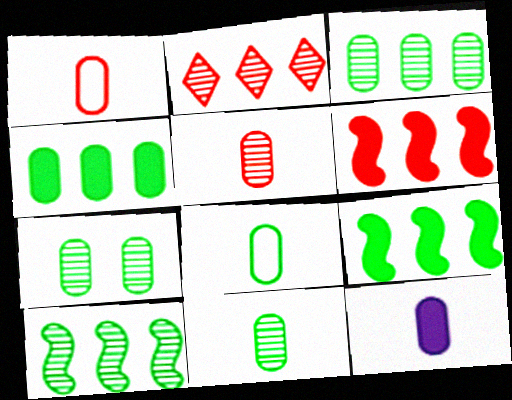[[1, 11, 12], 
[3, 7, 11], 
[4, 7, 8], 
[5, 8, 12]]